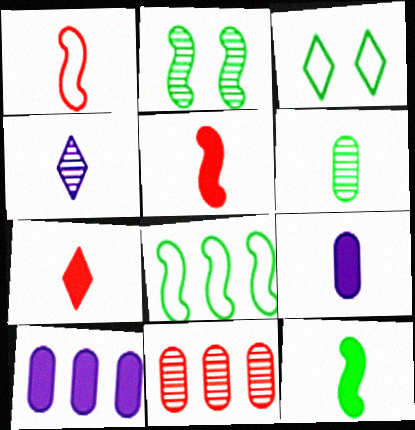[[2, 4, 11], 
[2, 8, 12], 
[7, 9, 12]]